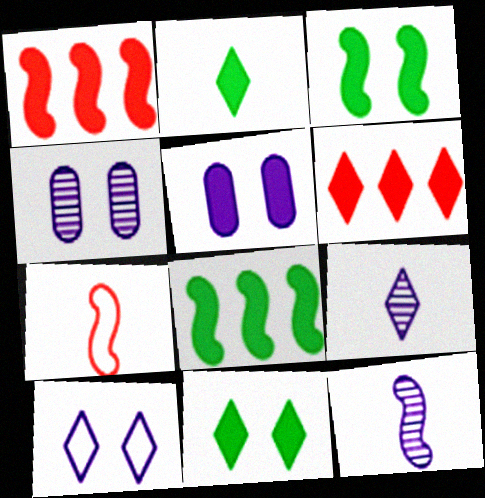[[1, 2, 5]]